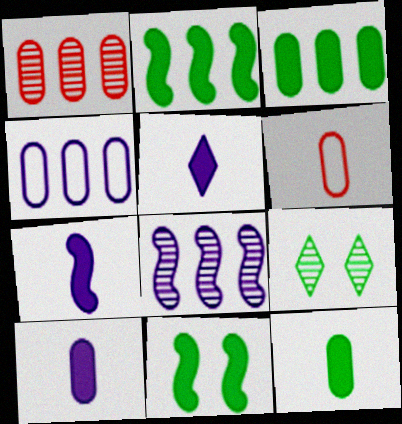[[1, 3, 4], 
[5, 7, 10]]